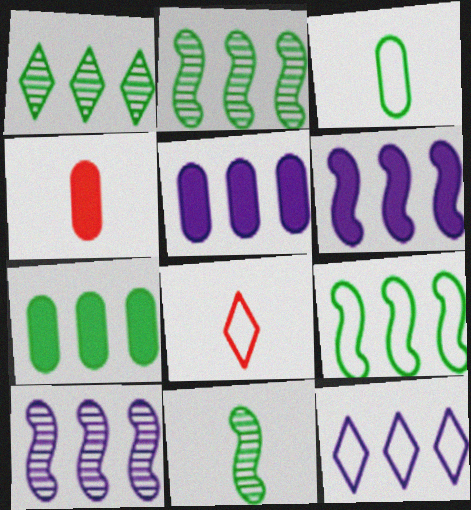[[1, 7, 9], 
[5, 10, 12]]